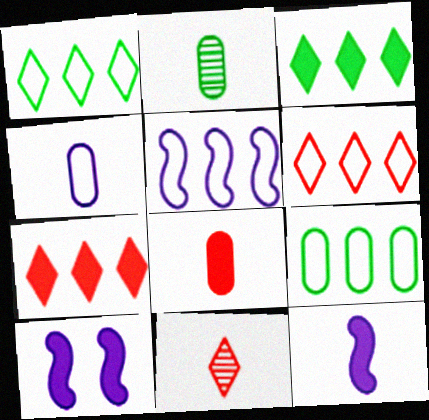[[2, 4, 8], 
[2, 6, 10], 
[3, 8, 10], 
[5, 6, 9], 
[9, 10, 11]]